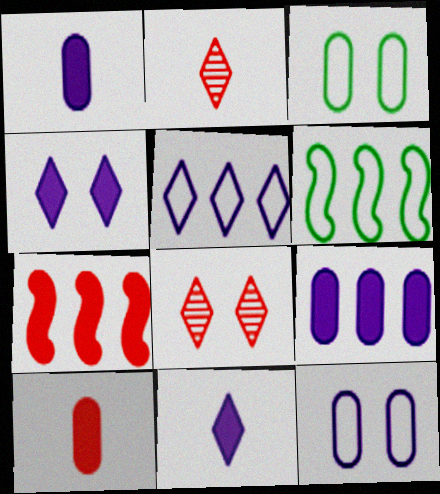[[1, 6, 8]]